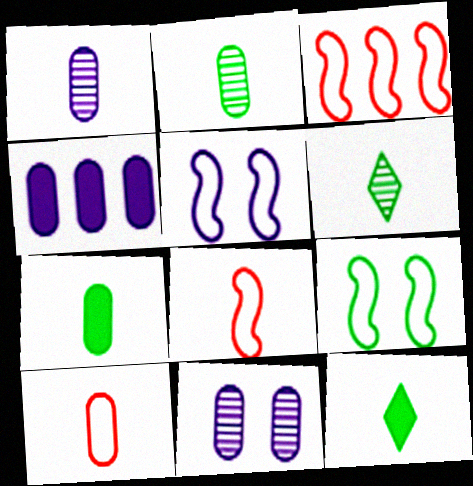[[1, 7, 10], 
[1, 8, 12], 
[3, 11, 12]]